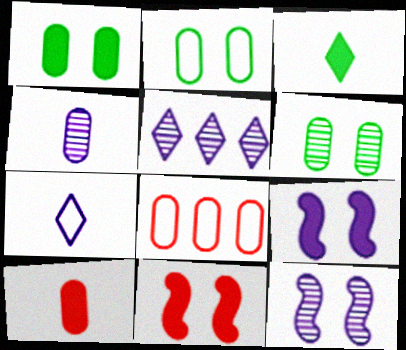[[1, 2, 6], 
[1, 4, 8], 
[3, 8, 12], 
[4, 5, 12]]